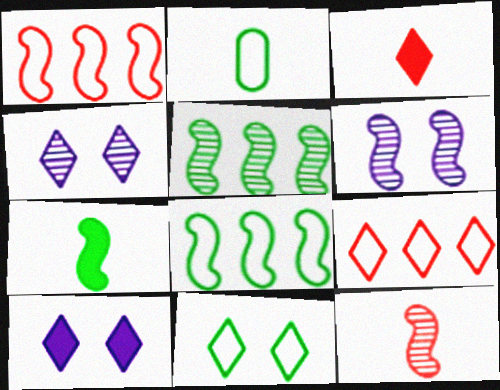[[1, 6, 7], 
[2, 8, 11], 
[5, 6, 12]]